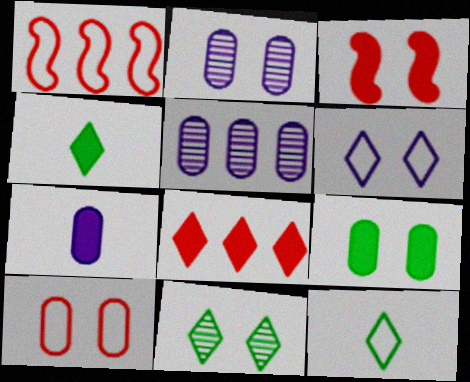[[1, 2, 4], 
[1, 7, 11], 
[2, 9, 10], 
[3, 5, 12]]